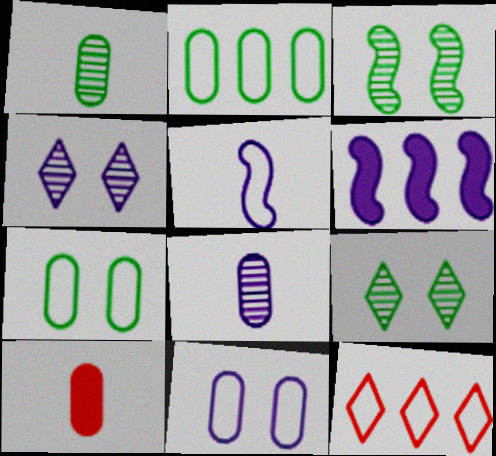[[5, 7, 12]]